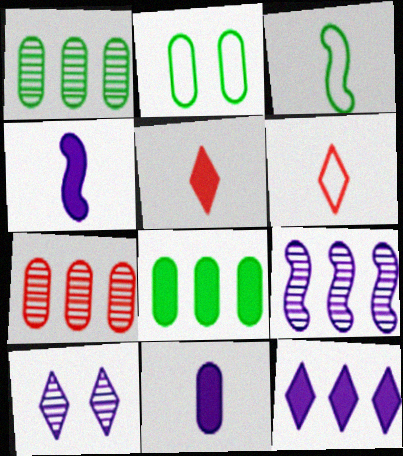[[2, 5, 9], 
[2, 7, 11]]